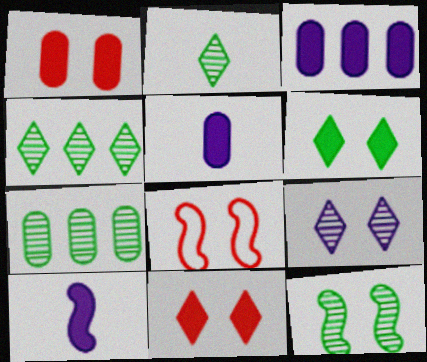[[2, 3, 8], 
[2, 7, 12], 
[4, 5, 8]]